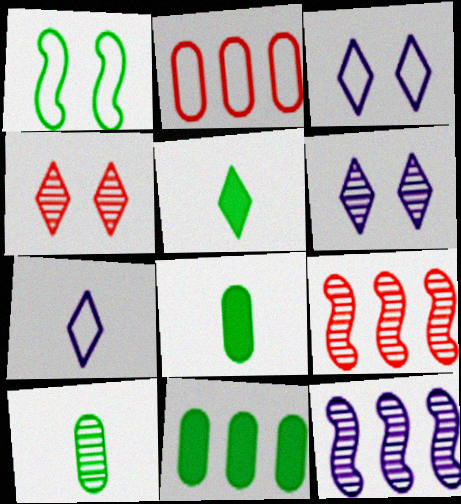[[1, 2, 7], 
[3, 8, 9], 
[4, 10, 12], 
[6, 9, 10]]